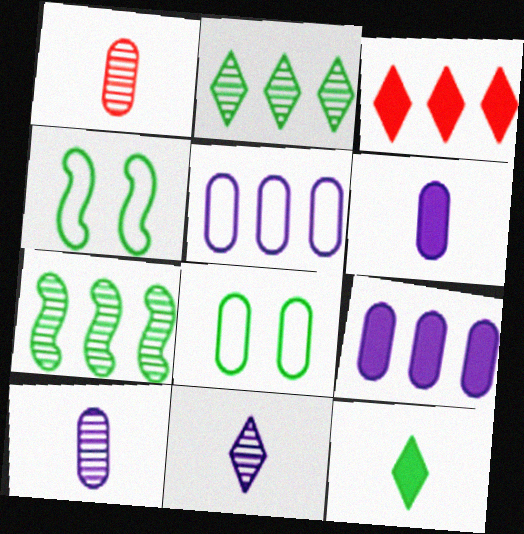[[1, 8, 9], 
[3, 4, 10], 
[3, 5, 7], 
[7, 8, 12]]